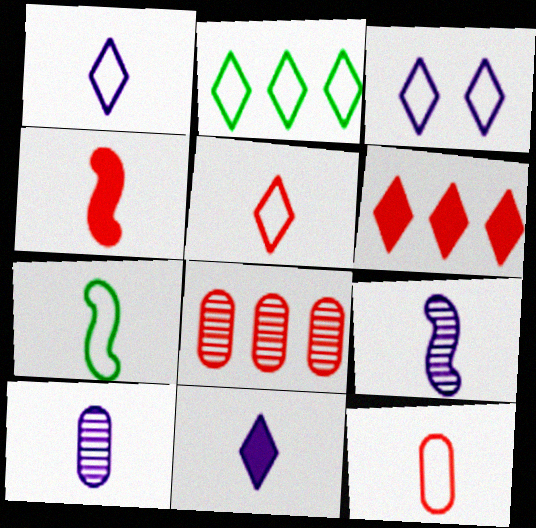[[1, 7, 12], 
[2, 3, 5], 
[4, 7, 9]]